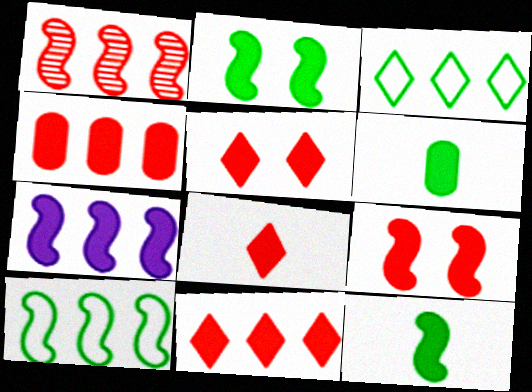[[1, 7, 10], 
[4, 8, 9], 
[5, 6, 7], 
[5, 8, 11], 
[7, 9, 12]]